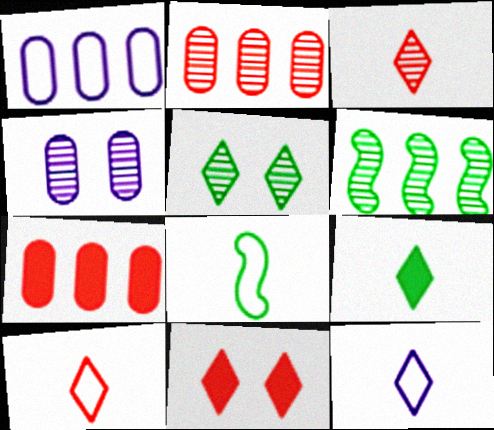[[3, 4, 6], 
[3, 9, 12]]